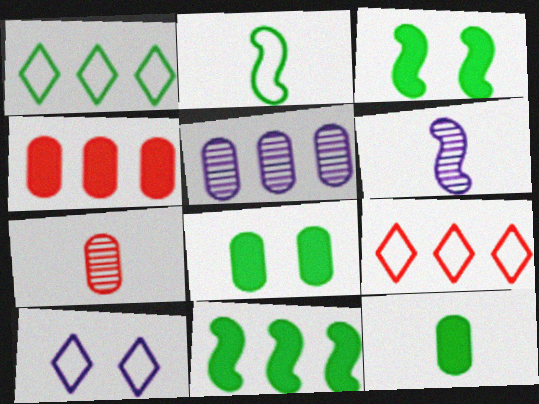[[5, 9, 11], 
[6, 8, 9], 
[7, 10, 11]]